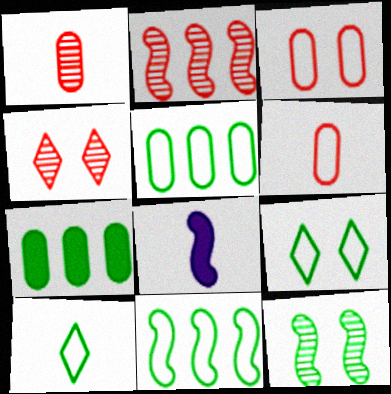[[1, 2, 4], 
[1, 8, 10], 
[4, 5, 8], 
[7, 10, 12]]